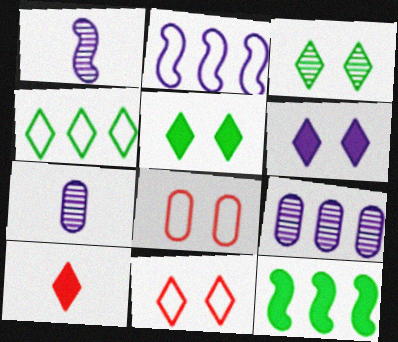[[2, 6, 7], 
[3, 6, 11], 
[7, 11, 12]]